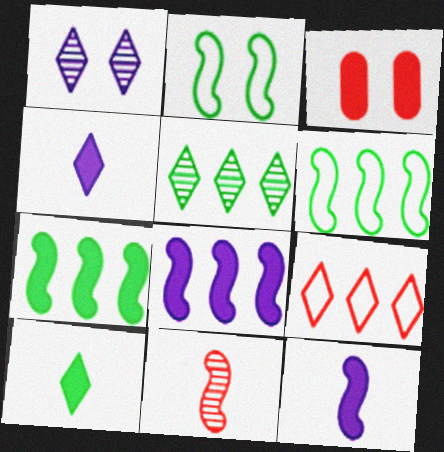[[1, 2, 3], 
[1, 9, 10], 
[2, 8, 11], 
[3, 4, 7], 
[3, 8, 10], 
[3, 9, 11]]